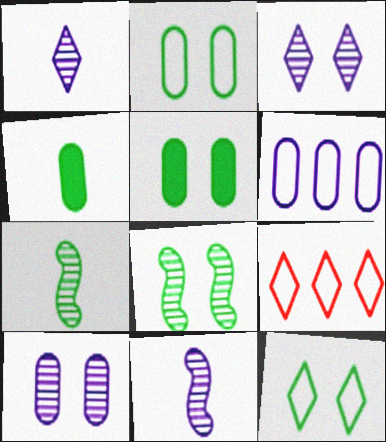[[5, 8, 12], 
[5, 9, 11]]